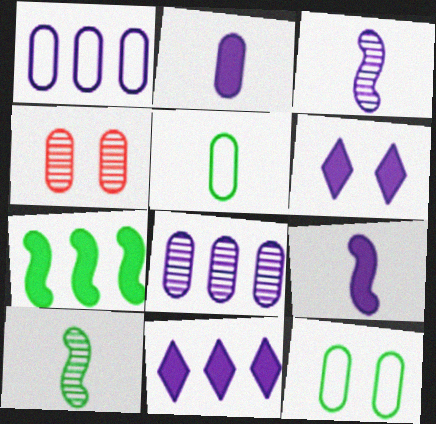[[1, 3, 6]]